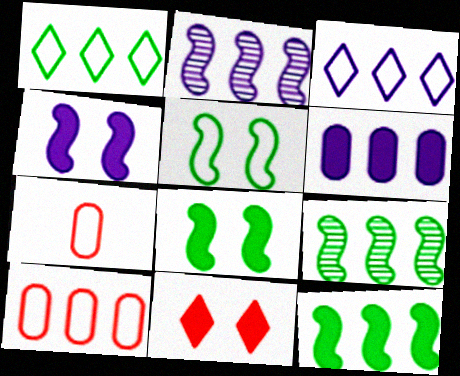[[2, 3, 6], 
[3, 5, 7]]